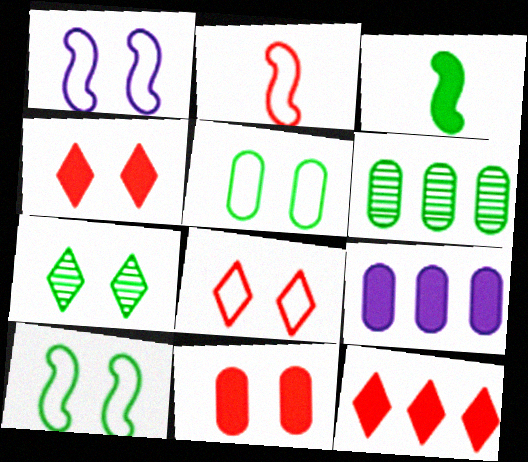[[1, 5, 8], 
[1, 7, 11], 
[2, 7, 9], 
[3, 4, 9]]